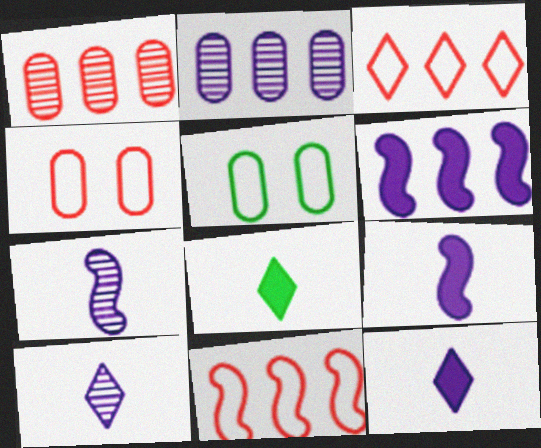[]